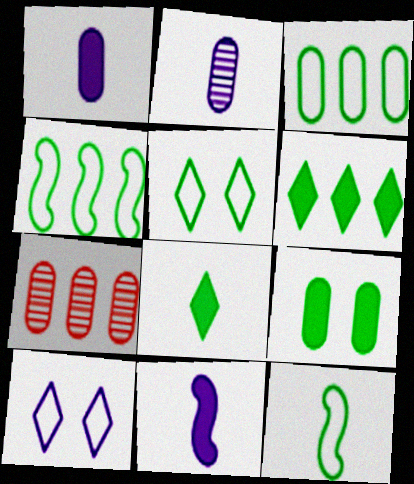[[3, 5, 12], 
[5, 7, 11]]